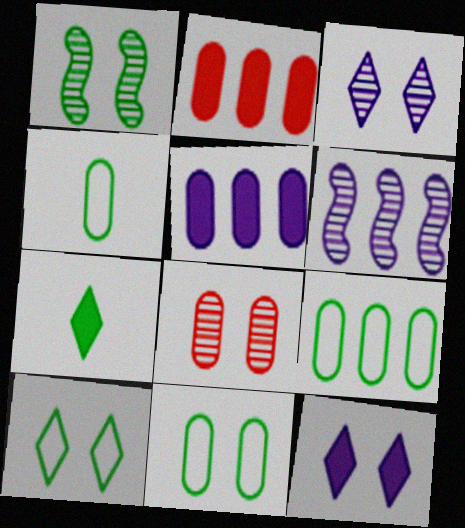[[1, 3, 8], 
[1, 7, 9], 
[4, 5, 8], 
[4, 9, 11]]